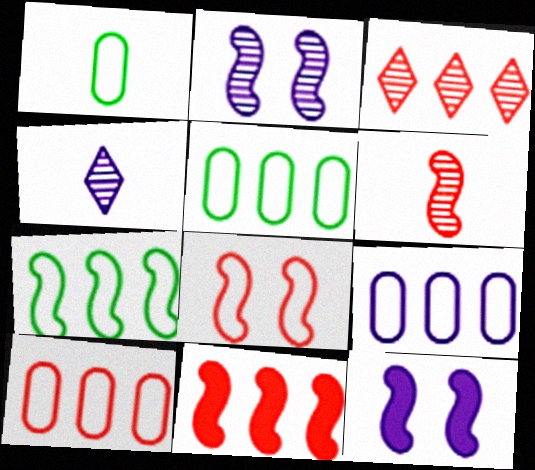[[1, 3, 12], 
[3, 10, 11], 
[4, 9, 12], 
[5, 9, 10], 
[6, 7, 12], 
[6, 8, 11]]